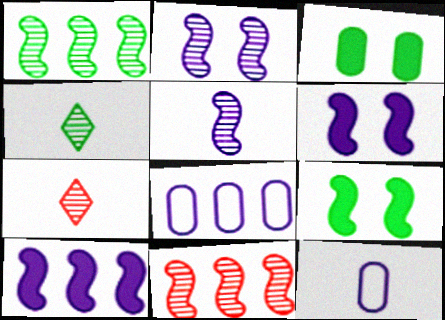[[7, 8, 9]]